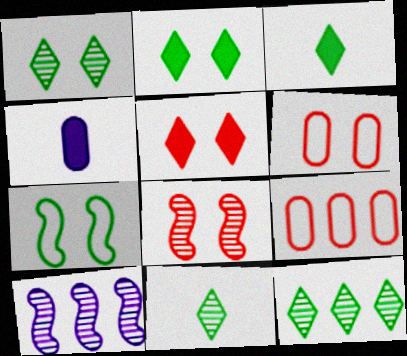[[1, 11, 12], 
[3, 6, 10], 
[5, 6, 8]]